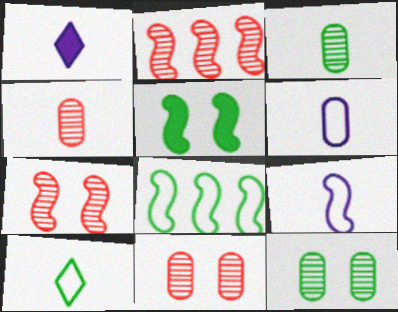[[1, 8, 11], 
[2, 5, 9]]